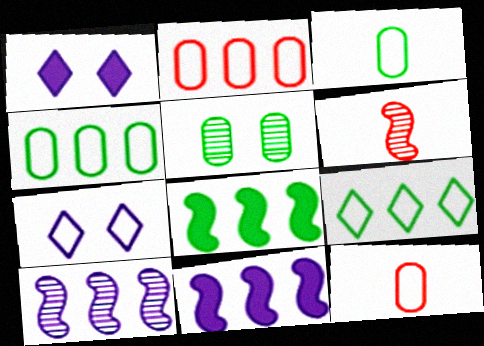[[1, 4, 6]]